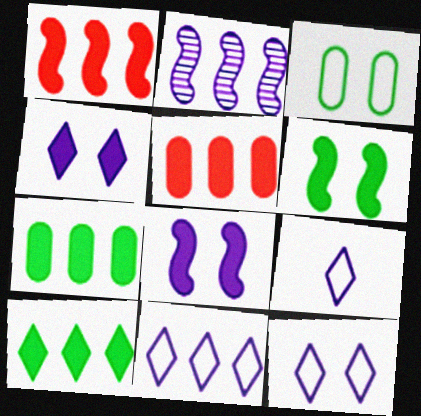[[9, 11, 12]]